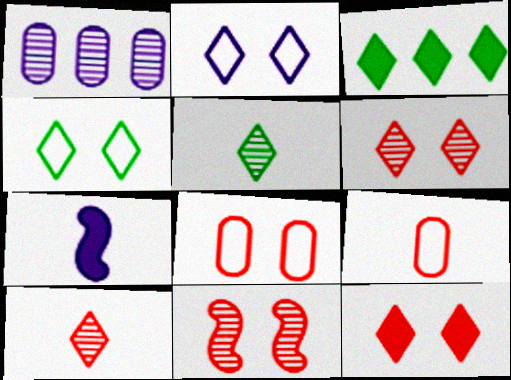[[1, 2, 7], 
[1, 5, 11], 
[2, 3, 10], 
[3, 4, 5], 
[5, 7, 9], 
[8, 11, 12]]